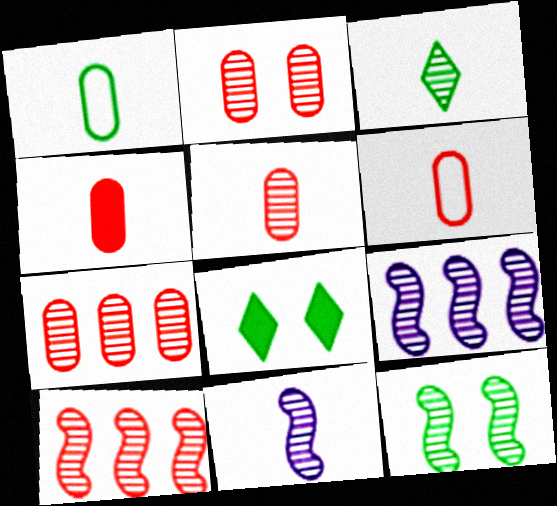[[2, 3, 9], 
[2, 5, 7], 
[3, 5, 11], 
[4, 5, 6], 
[6, 8, 9], 
[10, 11, 12]]